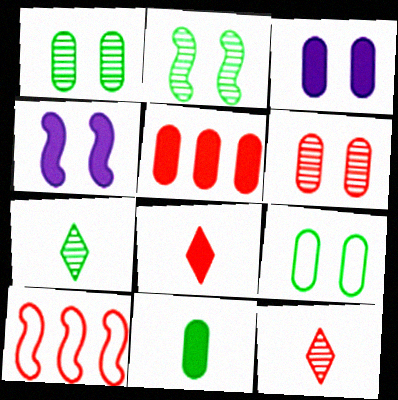[[3, 5, 11], 
[3, 6, 9], 
[3, 7, 10], 
[6, 8, 10]]